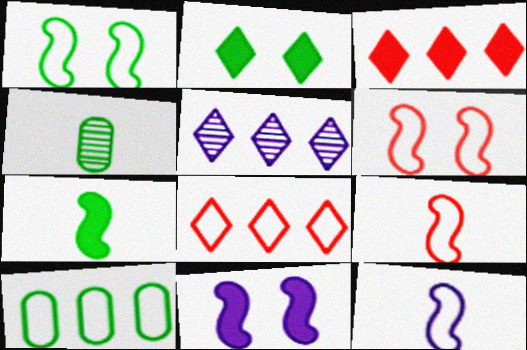[[4, 8, 11]]